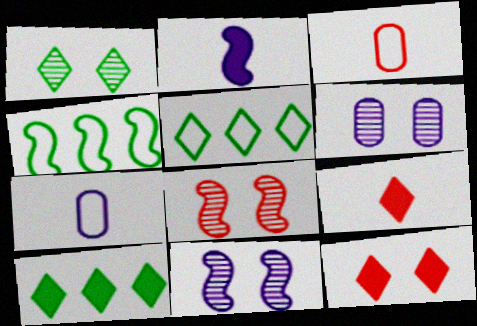[[1, 6, 8], 
[2, 4, 8], 
[3, 10, 11], 
[4, 6, 9], 
[7, 8, 10]]